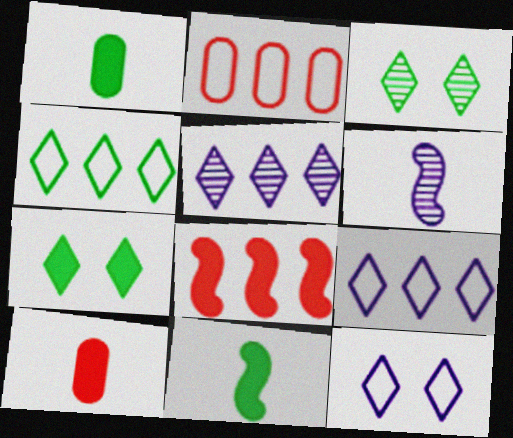[[2, 6, 7]]